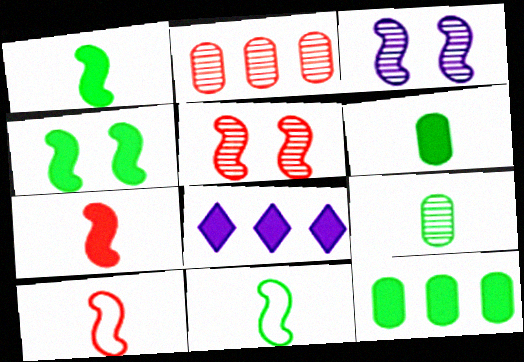[]